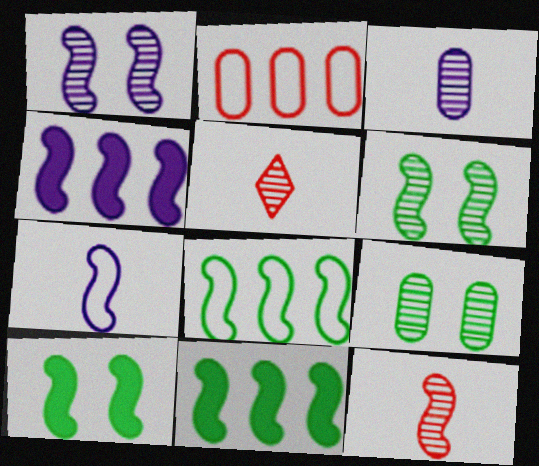[[1, 4, 7]]